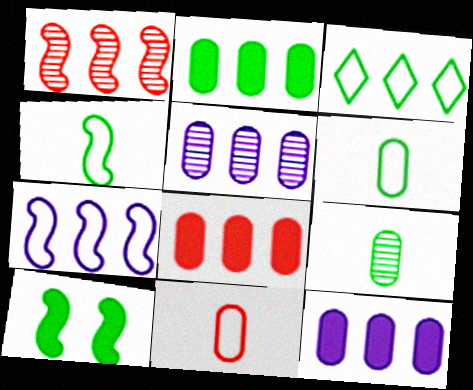[[1, 3, 12], 
[2, 8, 12], 
[3, 9, 10]]